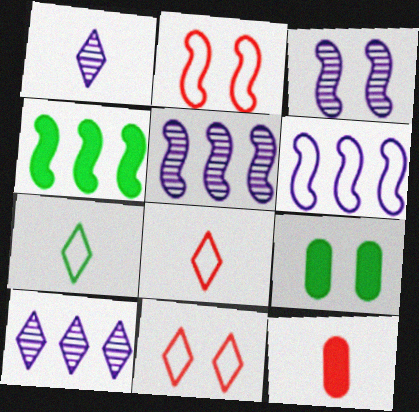[[3, 9, 11], 
[5, 8, 9]]